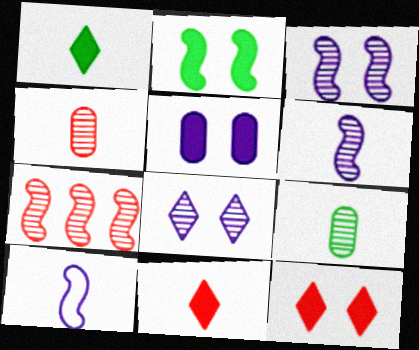[[1, 4, 10], 
[2, 5, 12], 
[2, 7, 10], 
[7, 8, 9], 
[9, 10, 11]]